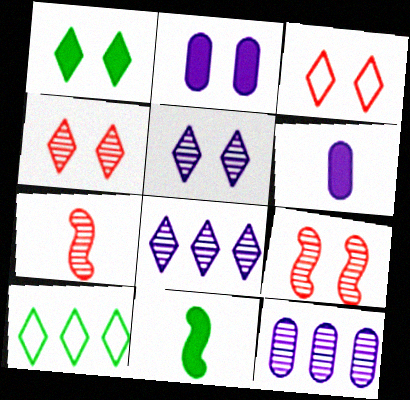[[1, 3, 5], 
[2, 7, 10], 
[3, 11, 12], 
[6, 9, 10]]